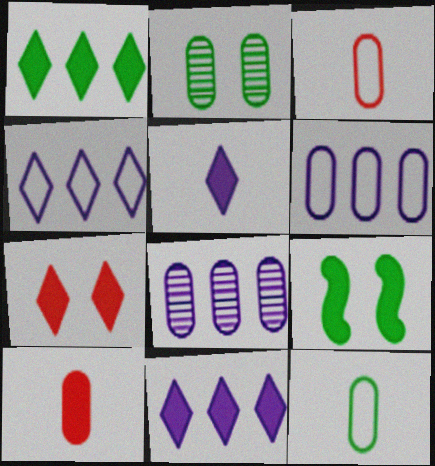[[1, 5, 7], 
[2, 6, 10], 
[9, 10, 11]]